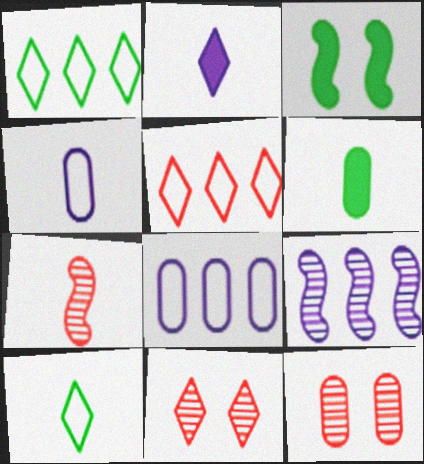[[1, 2, 11], 
[6, 8, 12]]